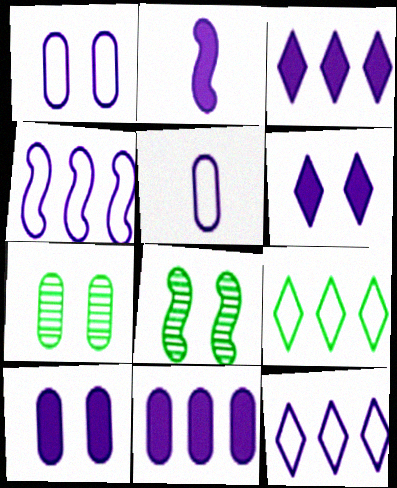[[2, 3, 10], 
[2, 6, 11]]